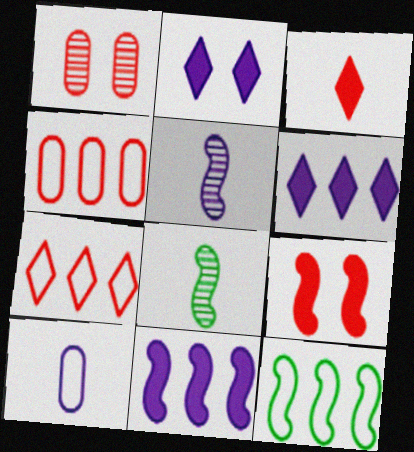[[2, 4, 8], 
[3, 8, 10], 
[5, 9, 12]]